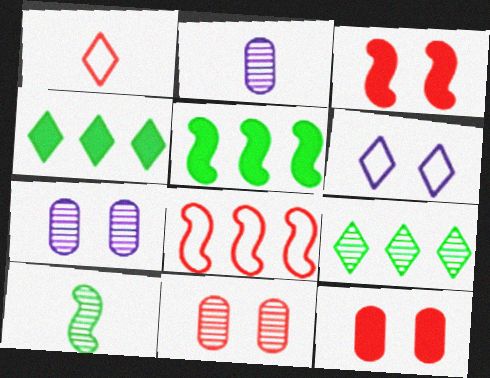[[1, 5, 7]]